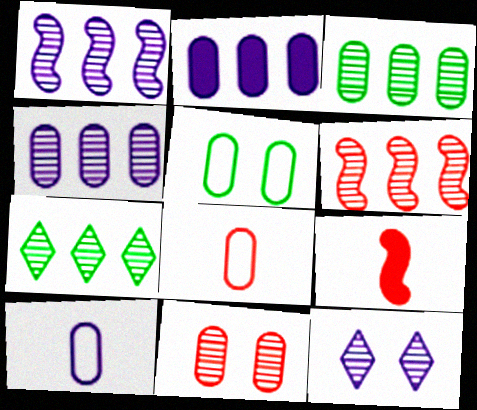[[4, 6, 7]]